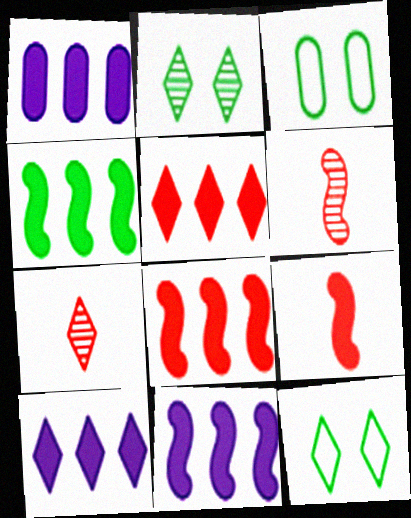[[1, 4, 5], 
[1, 6, 12], 
[1, 10, 11], 
[3, 6, 10], 
[3, 7, 11], 
[4, 8, 11], 
[7, 10, 12]]